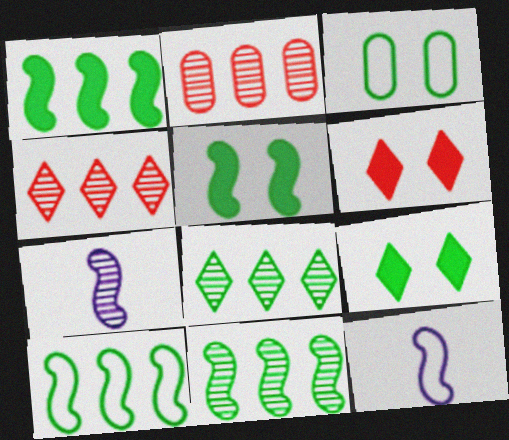[[1, 10, 11], 
[2, 9, 12]]